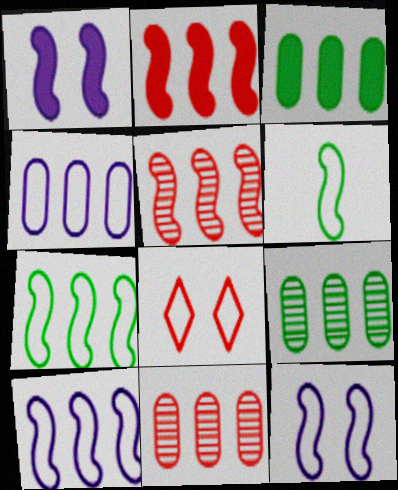[[1, 5, 6], 
[3, 4, 11], 
[4, 6, 8]]